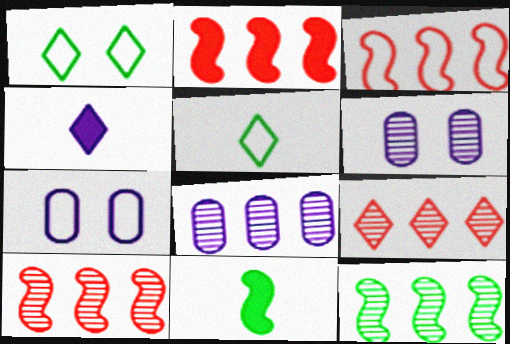[[1, 4, 9], 
[2, 3, 10], 
[2, 5, 6], 
[3, 5, 7], 
[7, 9, 11], 
[8, 9, 12]]